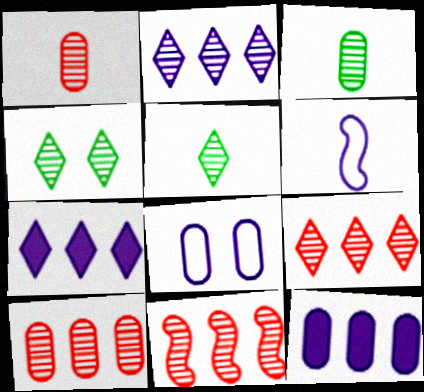[[9, 10, 11]]